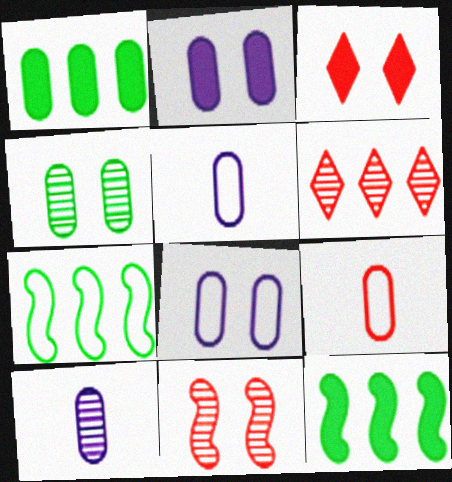[[3, 7, 10]]